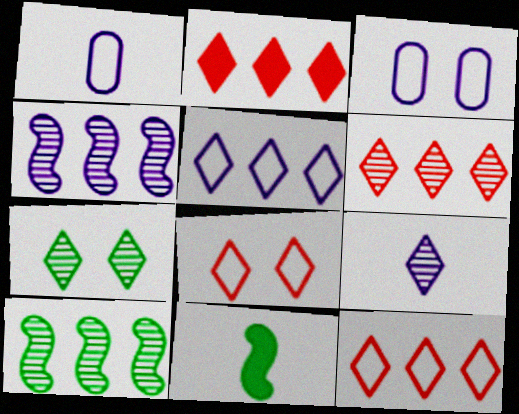[[2, 6, 12], 
[3, 6, 11], 
[6, 7, 9]]